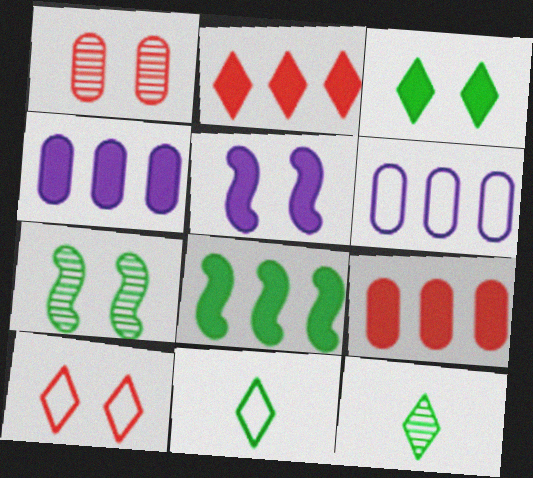[[2, 4, 8]]